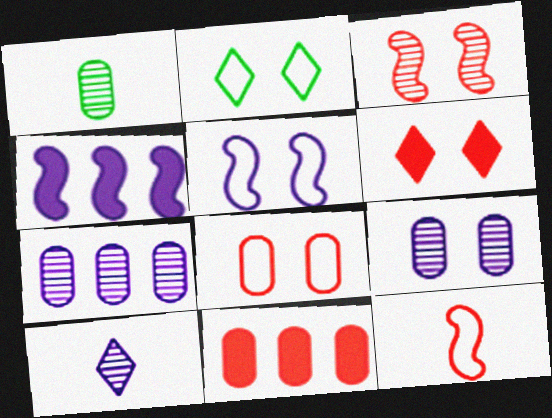[[2, 5, 8], 
[3, 6, 8]]